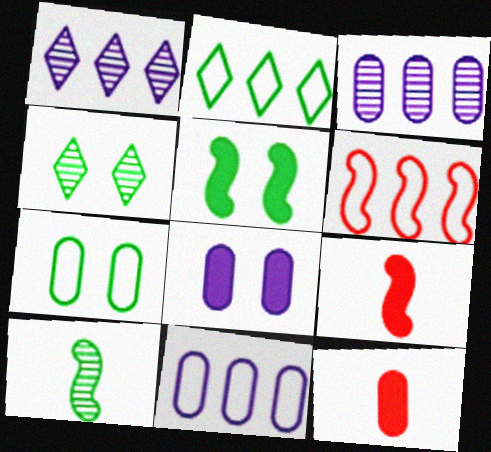[[1, 7, 9], 
[2, 6, 11], 
[3, 7, 12], 
[4, 5, 7], 
[4, 9, 11]]